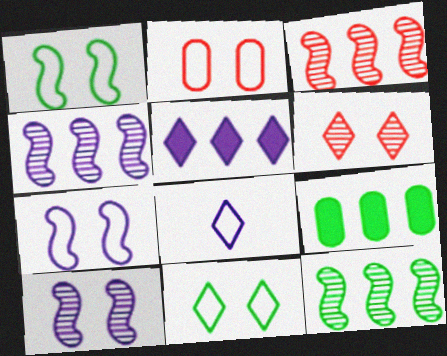[[2, 7, 11], 
[3, 4, 12]]